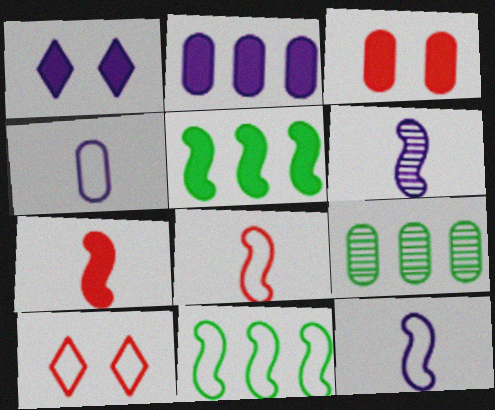[[1, 8, 9], 
[3, 4, 9], 
[4, 10, 11]]